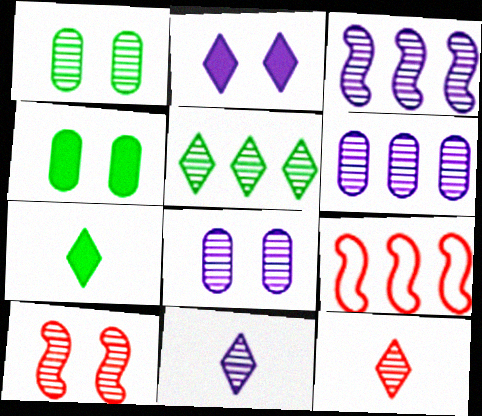[[1, 3, 12], 
[3, 8, 11], 
[4, 9, 11], 
[7, 8, 9]]